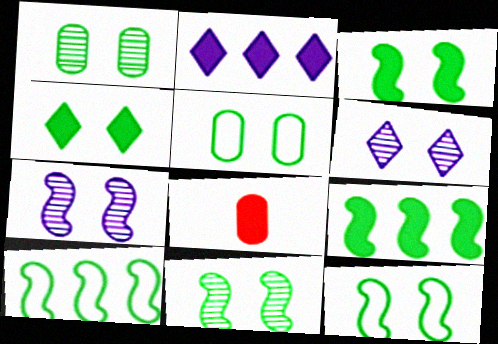[[1, 4, 12], 
[2, 3, 8], 
[3, 11, 12], 
[4, 5, 11], 
[6, 8, 10]]